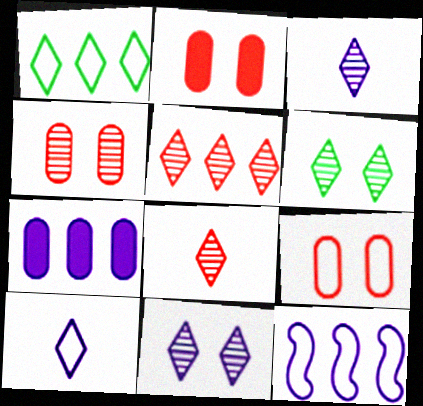[[2, 4, 9], 
[3, 5, 6]]